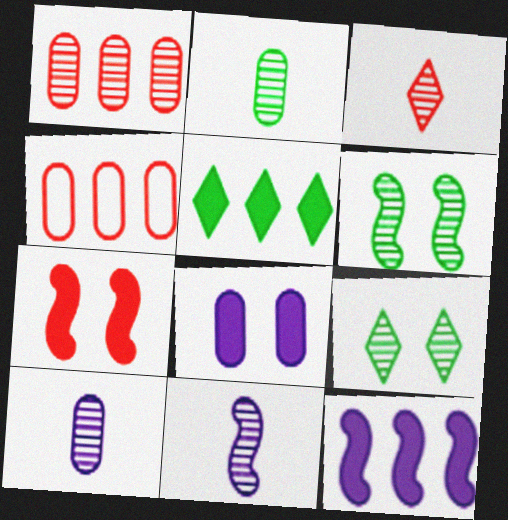[[1, 9, 11], 
[2, 3, 11], 
[2, 4, 8], 
[3, 4, 7]]